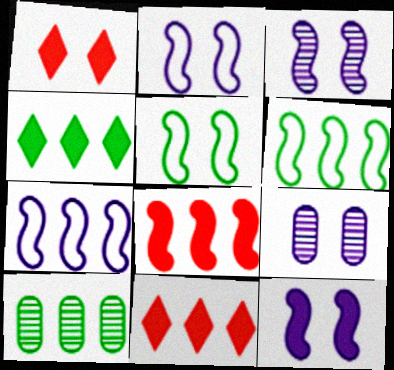[[1, 5, 9], 
[2, 3, 12], 
[4, 6, 10], 
[7, 10, 11]]